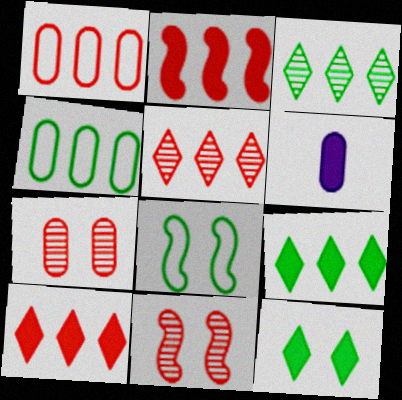[[1, 2, 5], 
[2, 6, 12], 
[4, 6, 7], 
[5, 6, 8]]